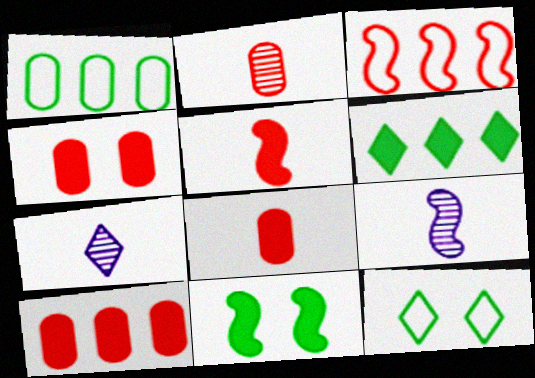[[3, 9, 11], 
[4, 8, 10], 
[9, 10, 12]]